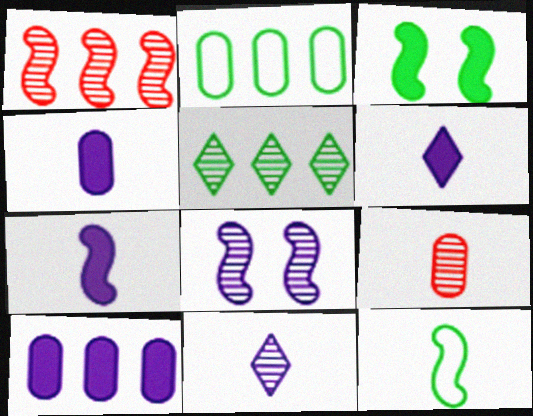[[4, 6, 7], 
[5, 8, 9], 
[6, 9, 12]]